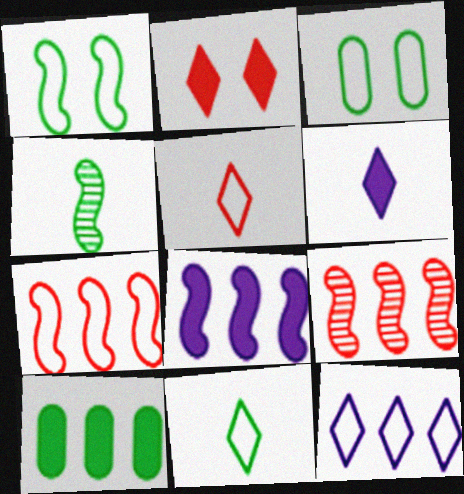[[3, 6, 9], 
[9, 10, 12]]